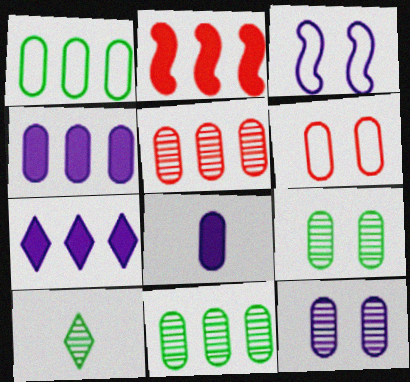[[1, 4, 5], 
[6, 8, 11]]